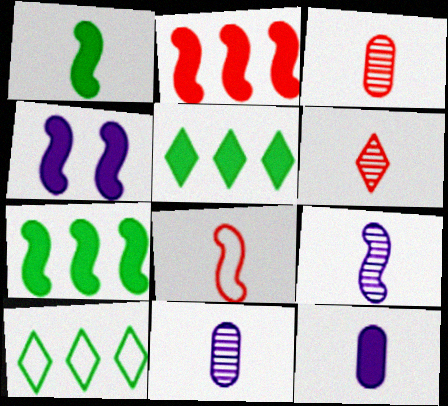[[1, 2, 4], 
[1, 8, 9], 
[3, 4, 10]]